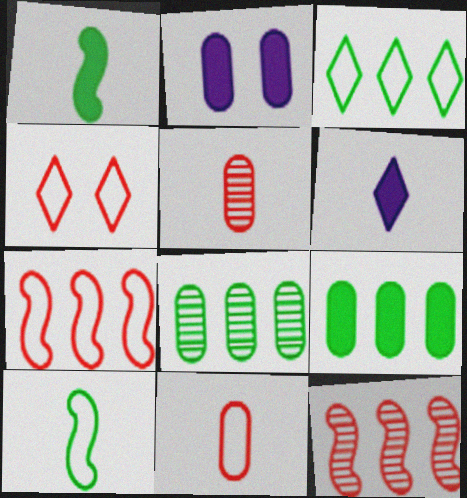[[2, 8, 11], 
[4, 7, 11], 
[5, 6, 10]]